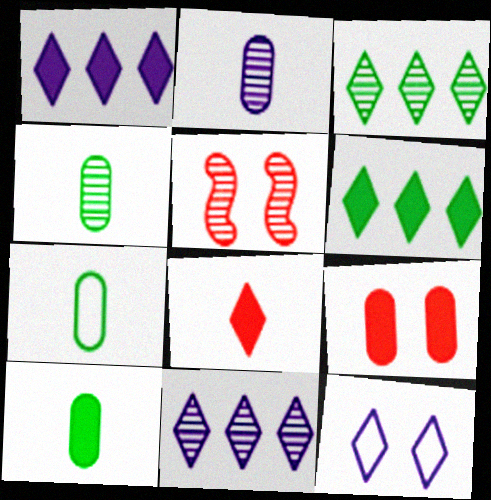[[1, 5, 7], 
[2, 3, 5], 
[3, 8, 12], 
[4, 5, 11], 
[4, 7, 10]]